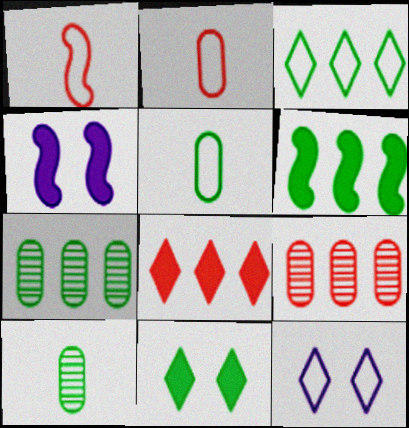[[3, 6, 7]]